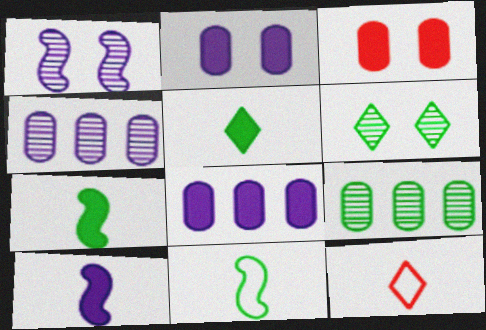[]